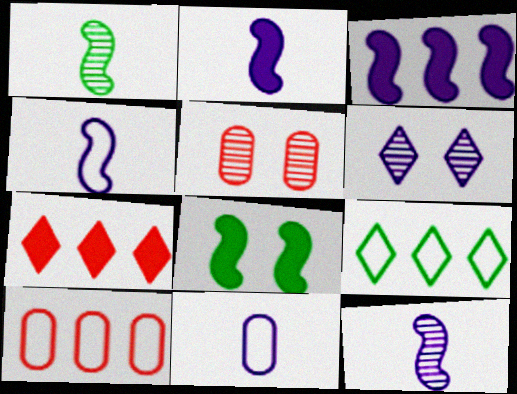[[2, 4, 12], 
[2, 5, 9], 
[3, 6, 11]]